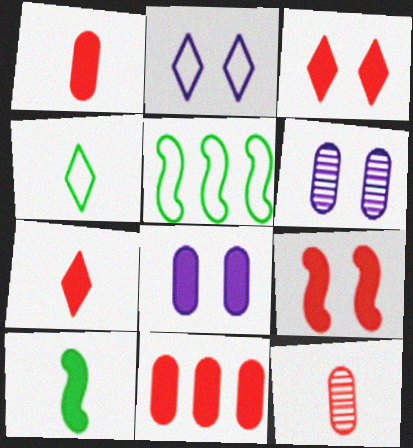[[5, 6, 7], 
[7, 9, 11]]